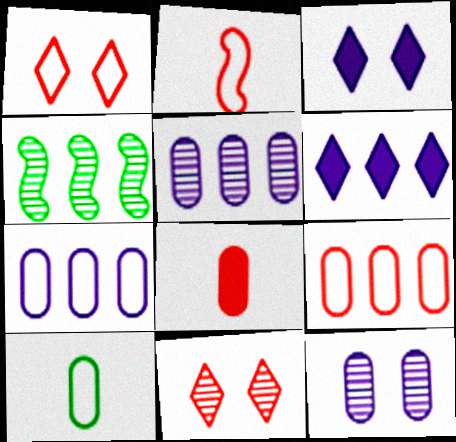[[1, 2, 9], 
[4, 6, 9]]